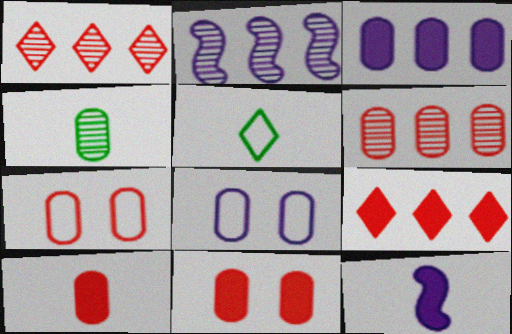[[2, 5, 11], 
[3, 4, 7], 
[6, 7, 10]]